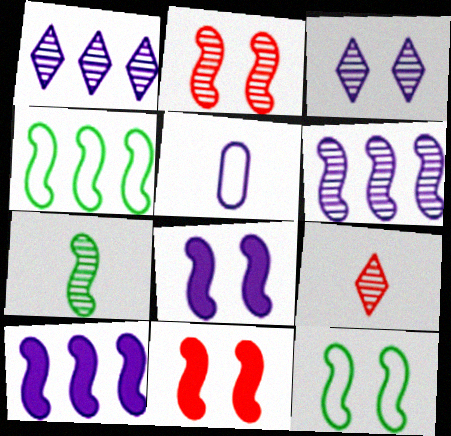[[1, 5, 8], 
[2, 6, 7], 
[2, 8, 12], 
[3, 5, 10]]